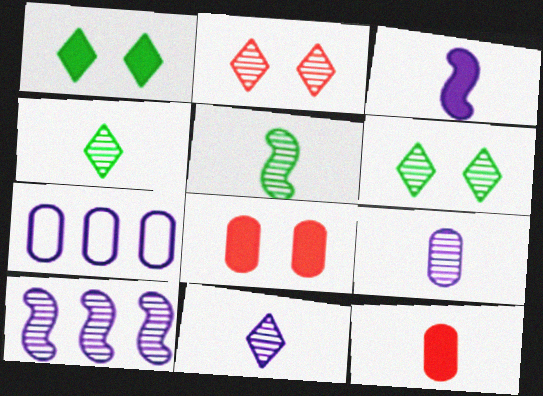[]